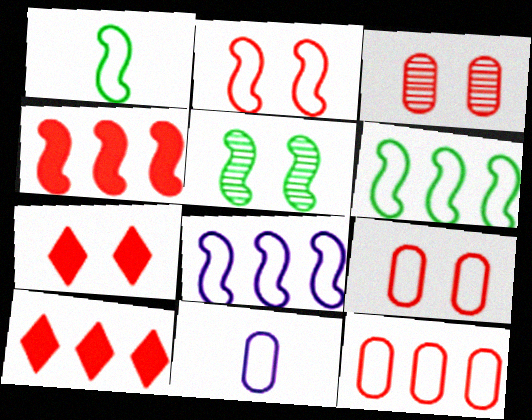[[1, 2, 8], 
[2, 3, 7], 
[5, 10, 11]]